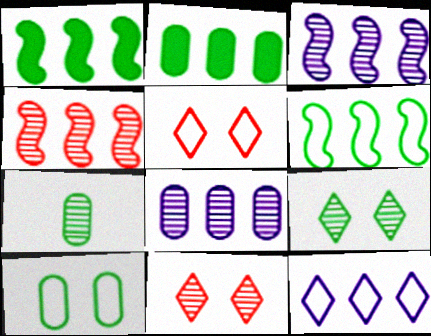[[2, 4, 12], 
[2, 7, 10], 
[3, 7, 11]]